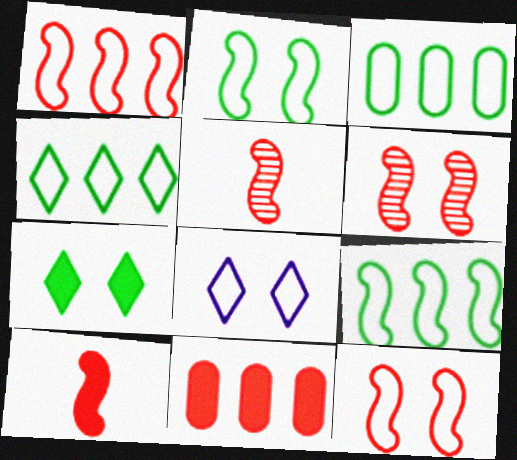[[1, 6, 10], 
[3, 4, 9]]